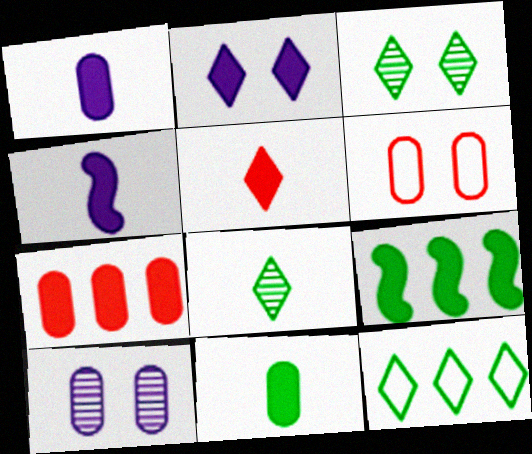[[4, 5, 11]]